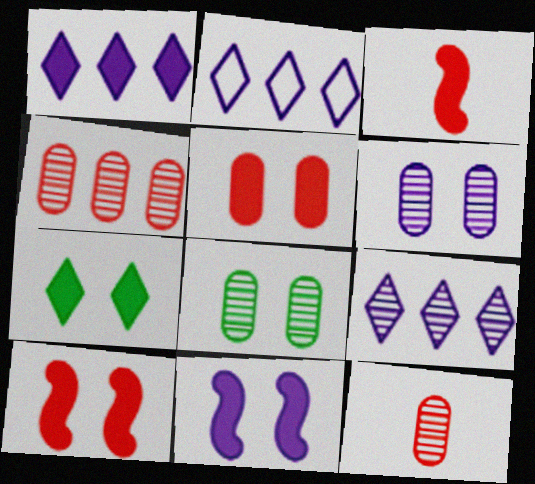[[1, 2, 9], 
[2, 3, 8], 
[5, 7, 11]]